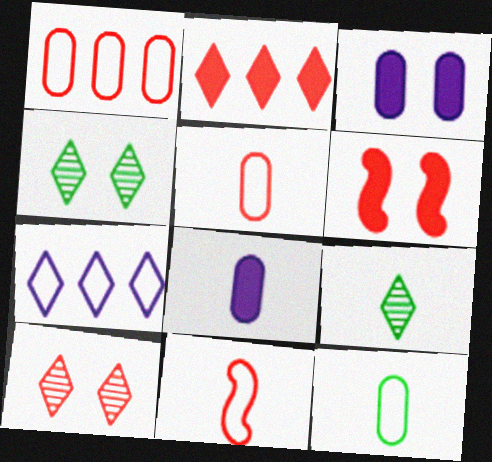[[8, 9, 11]]